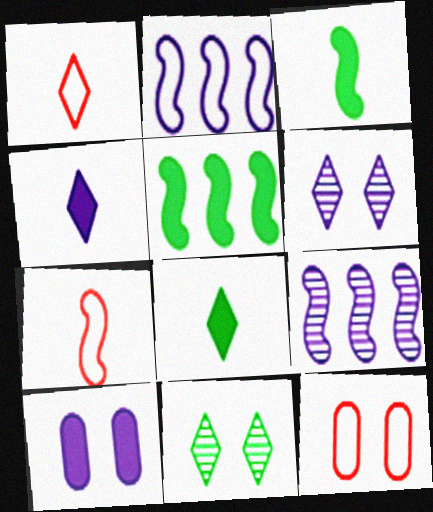[[8, 9, 12]]